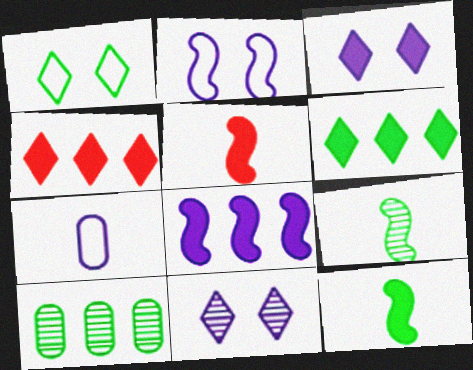[[1, 10, 12], 
[7, 8, 11]]